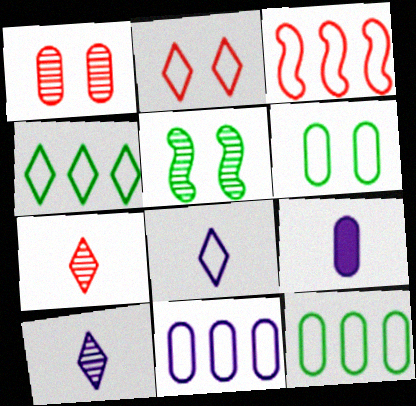[[1, 9, 12], 
[2, 4, 8], 
[3, 4, 11], 
[3, 6, 8]]